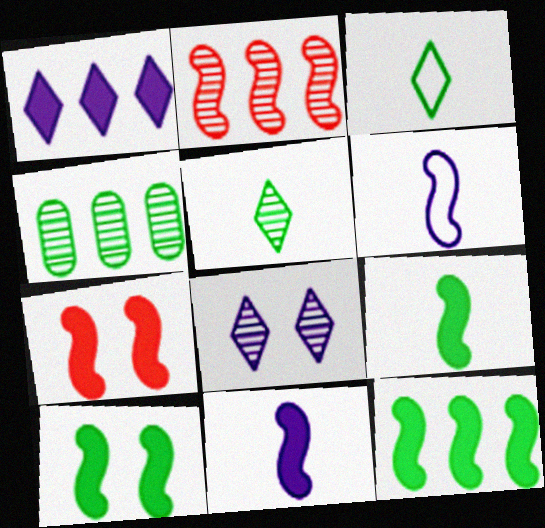[[2, 6, 10], 
[3, 4, 10], 
[7, 11, 12], 
[9, 10, 12]]